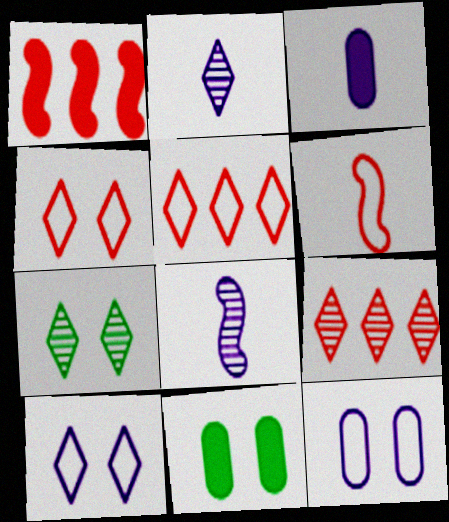[[2, 7, 9], 
[5, 8, 11]]